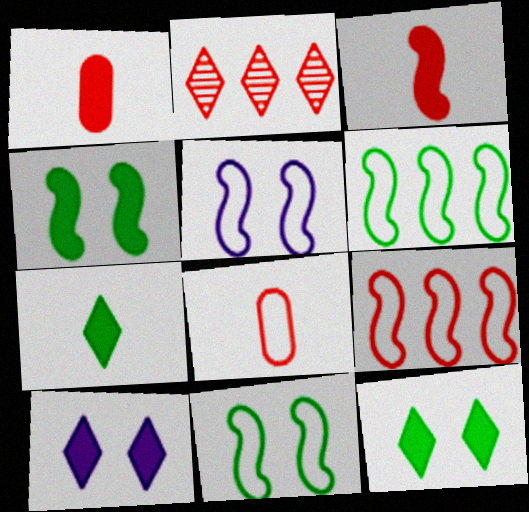[]